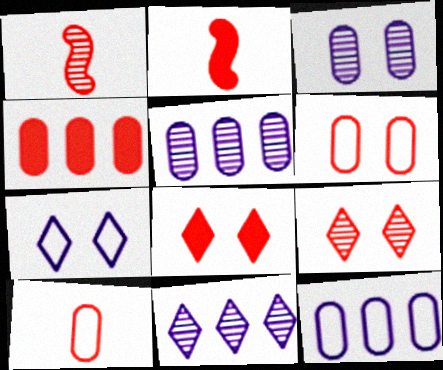[[2, 4, 8]]